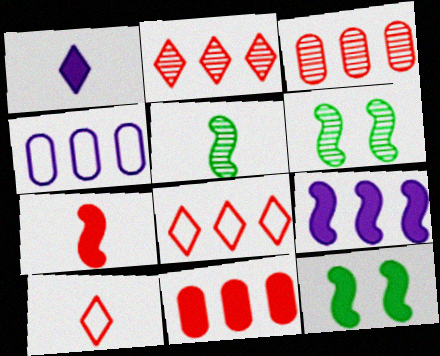[[1, 11, 12], 
[7, 9, 12]]